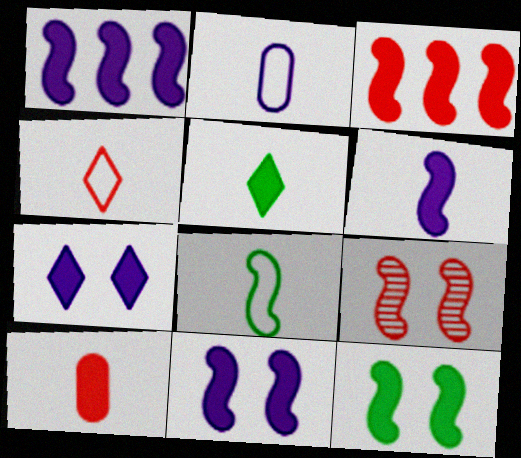[[1, 6, 11], 
[1, 8, 9], 
[2, 4, 8], 
[3, 6, 12], 
[5, 6, 10]]